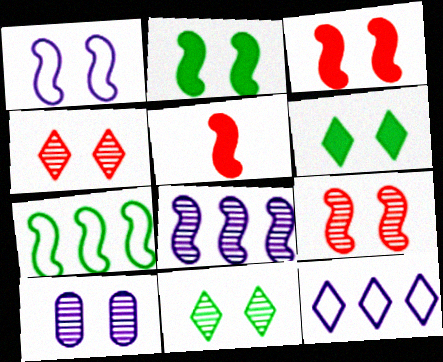[[1, 2, 9], 
[9, 10, 11]]